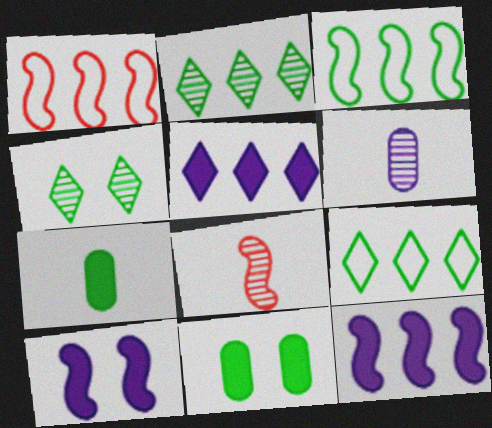[[3, 4, 7], 
[3, 8, 10]]